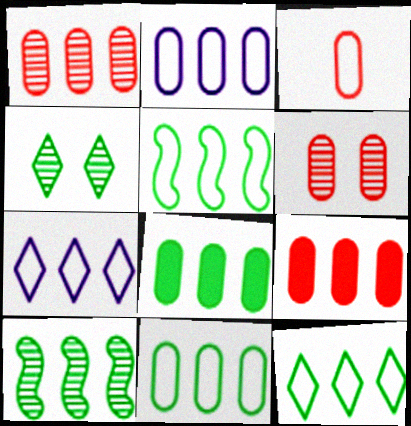[[1, 2, 8], 
[3, 6, 9], 
[5, 11, 12], 
[7, 9, 10], 
[8, 10, 12]]